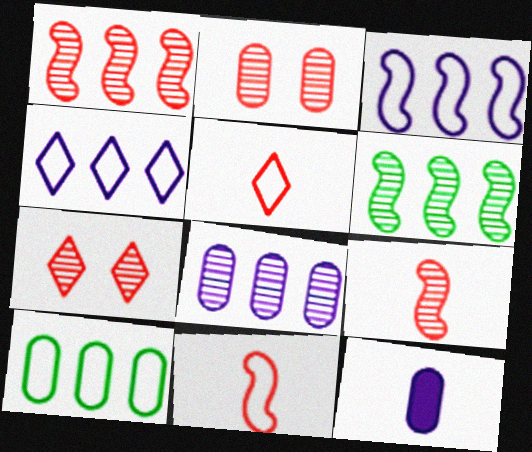[[2, 10, 12]]